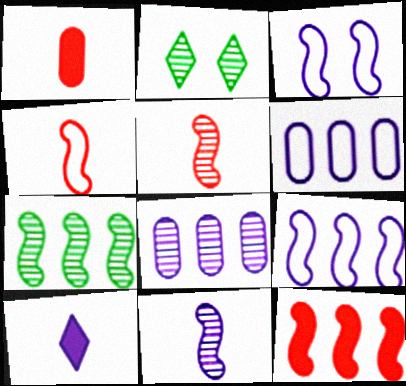[[1, 2, 9], 
[2, 5, 8], 
[3, 8, 10], 
[7, 9, 12]]